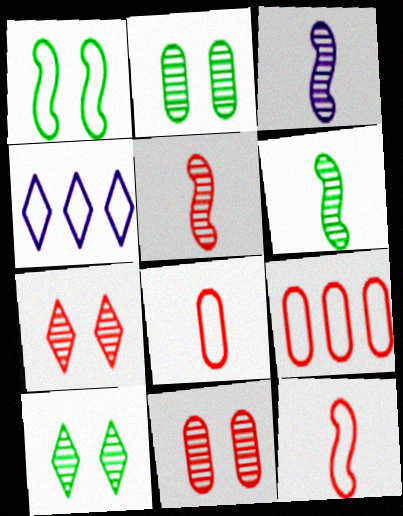[[1, 4, 8], 
[3, 5, 6]]